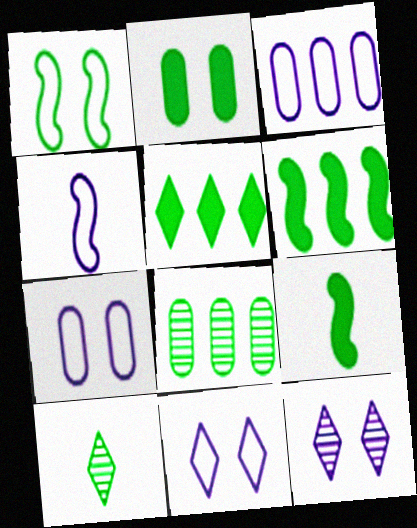[[2, 5, 9], 
[3, 4, 11]]